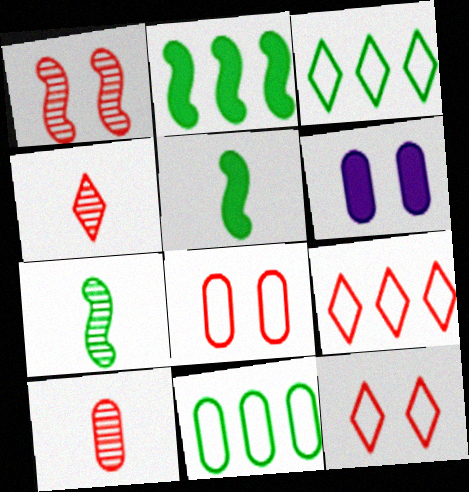[[6, 7, 9], 
[6, 10, 11]]